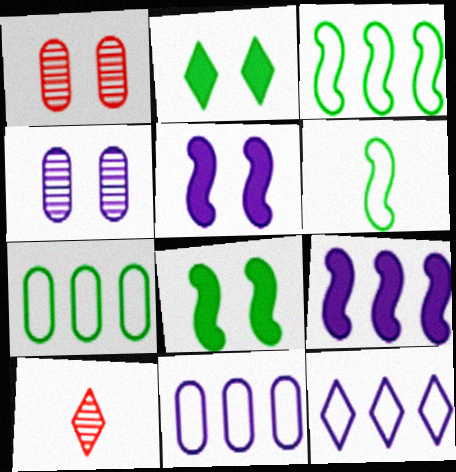[[2, 10, 12], 
[5, 7, 10], 
[8, 10, 11]]